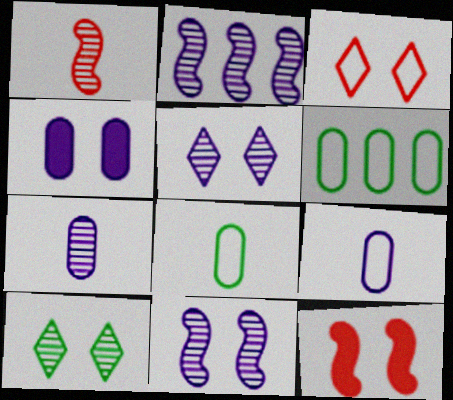[[2, 5, 7]]